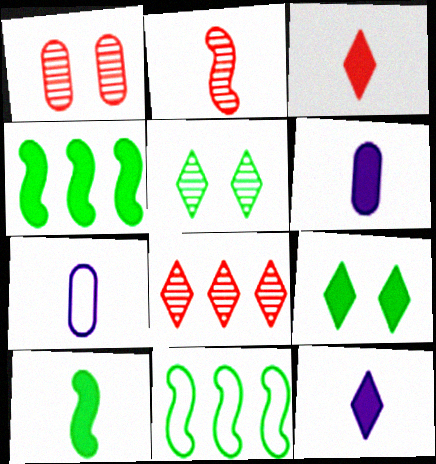[[1, 2, 8], 
[1, 11, 12], 
[3, 6, 10]]